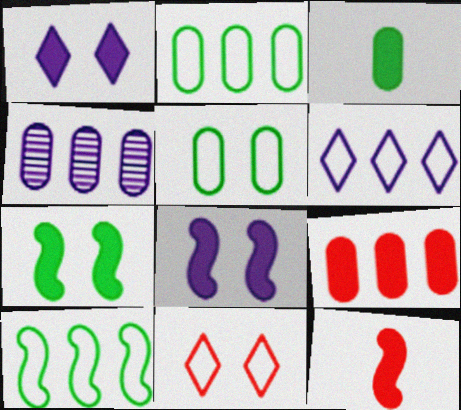[[2, 4, 9]]